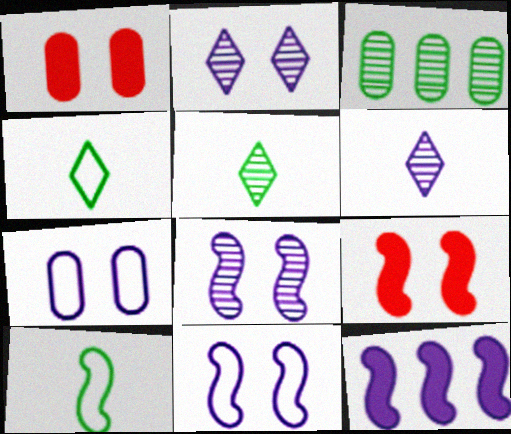[[6, 7, 12]]